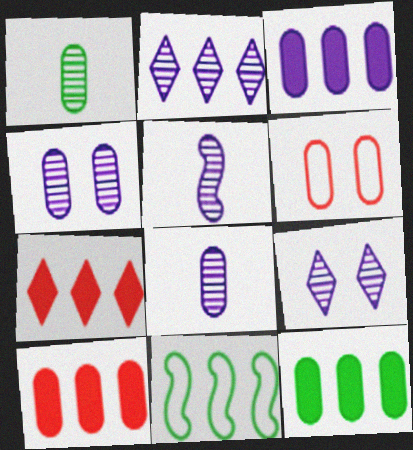[[1, 3, 6], 
[2, 4, 5], 
[2, 10, 11], 
[3, 10, 12], 
[6, 8, 12]]